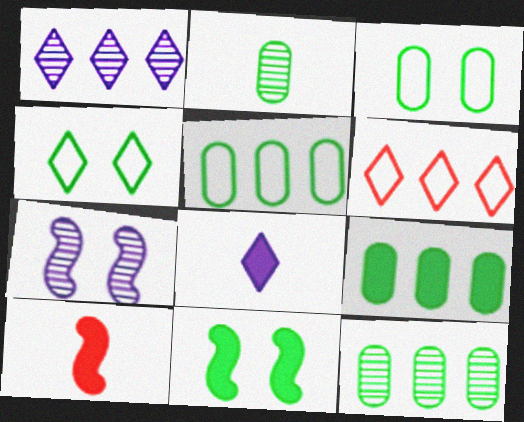[[1, 3, 10], 
[2, 3, 9], 
[5, 9, 12]]